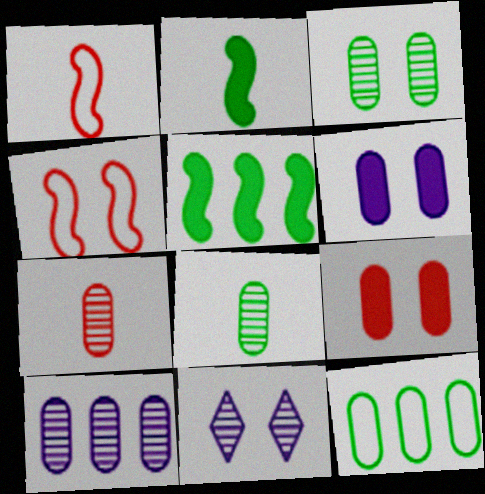[[3, 7, 10], 
[6, 7, 12]]